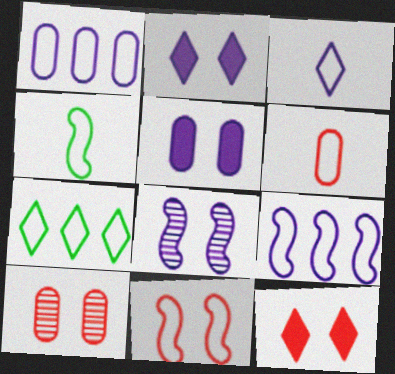[[3, 4, 6], 
[4, 9, 11], 
[10, 11, 12]]